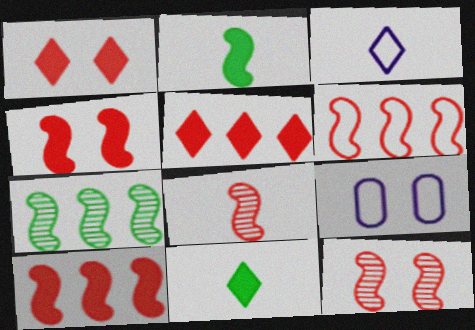[[4, 6, 8]]